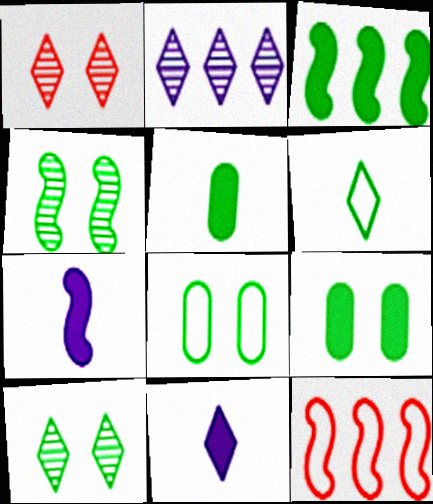[[4, 7, 12]]